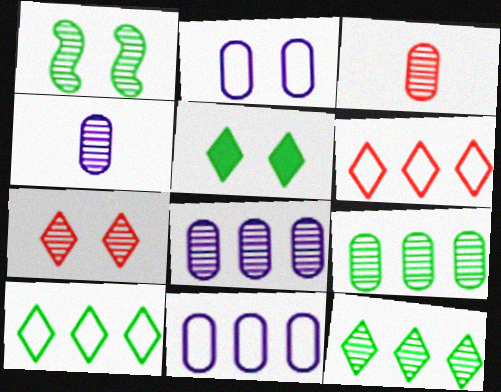[]